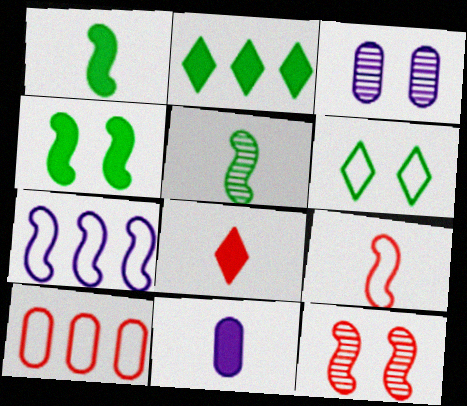[[1, 7, 12], 
[1, 8, 11], 
[2, 3, 9], 
[8, 10, 12]]